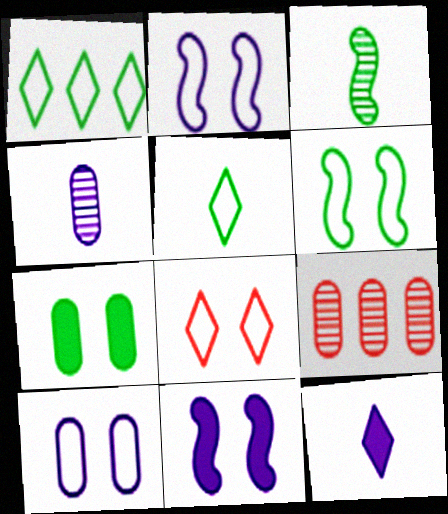[[1, 3, 7], 
[5, 9, 11], 
[6, 8, 10], 
[6, 9, 12]]